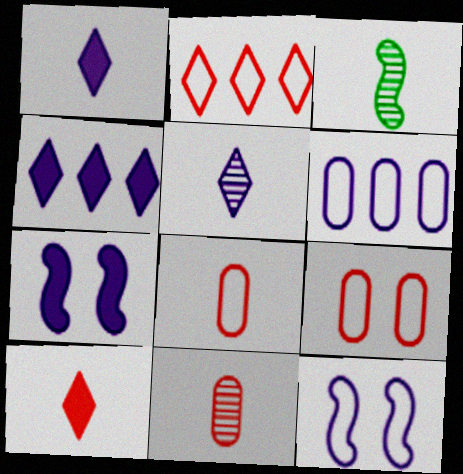[[1, 3, 8], 
[3, 4, 9], 
[3, 5, 11], 
[5, 6, 7]]